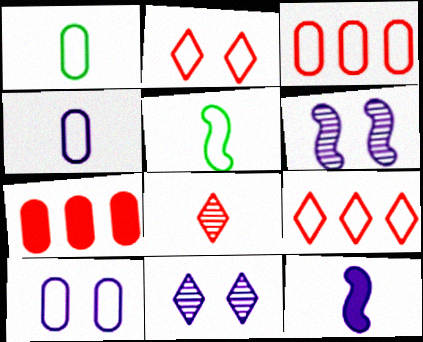[[1, 3, 10], 
[1, 8, 12], 
[5, 7, 11], 
[5, 9, 10]]